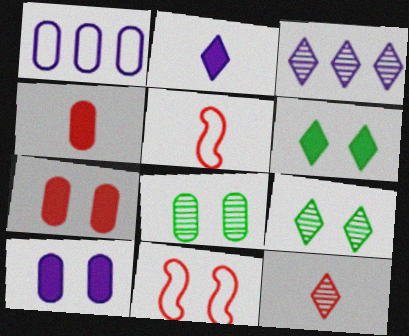[[1, 4, 8], 
[3, 9, 12], 
[4, 5, 12], 
[9, 10, 11]]